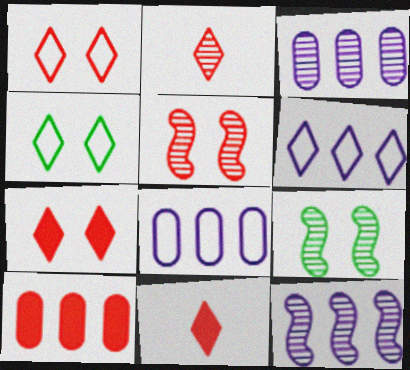[[2, 3, 9], 
[8, 9, 11]]